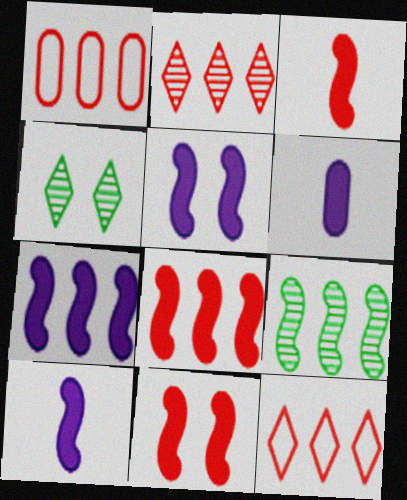[[1, 2, 8], 
[1, 4, 10], 
[3, 8, 11], 
[5, 7, 10]]